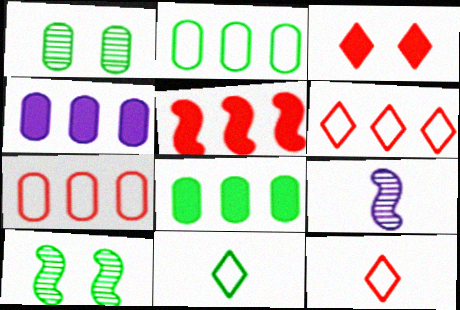[[2, 3, 9], 
[4, 10, 12], 
[8, 10, 11]]